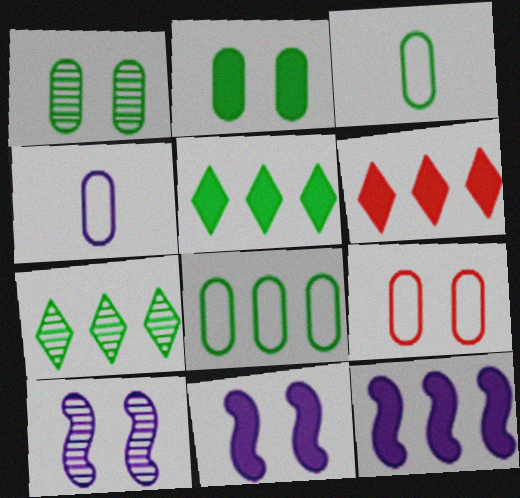[[3, 6, 10], 
[4, 8, 9]]